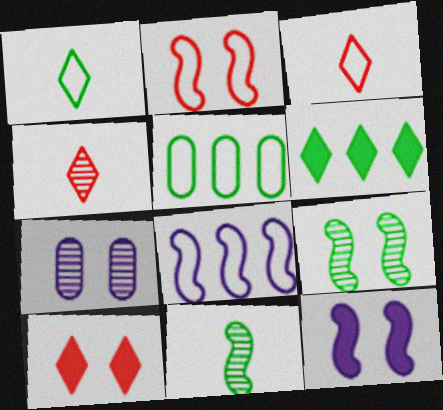[[2, 9, 12], 
[4, 5, 12]]